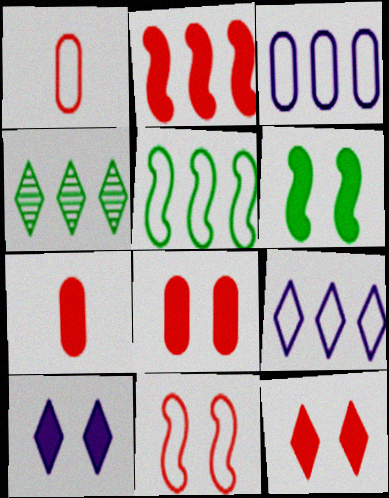[[2, 3, 4], 
[2, 7, 12], 
[6, 8, 10]]